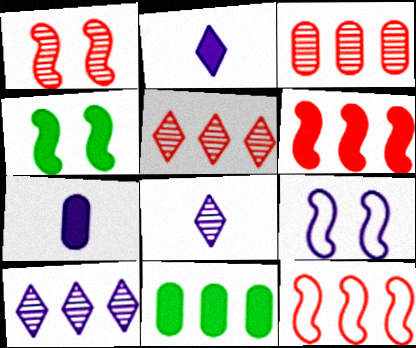[[1, 4, 9], 
[7, 9, 10], 
[10, 11, 12]]